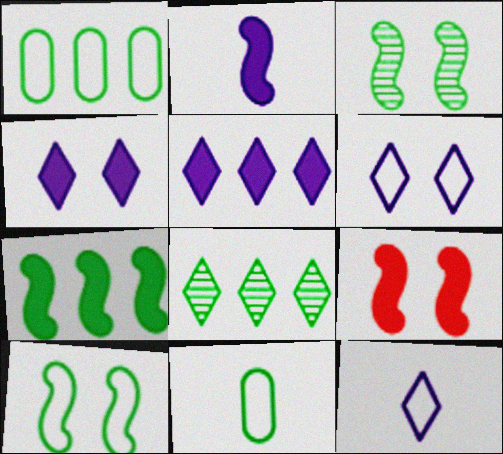[[1, 7, 8], 
[2, 7, 9]]